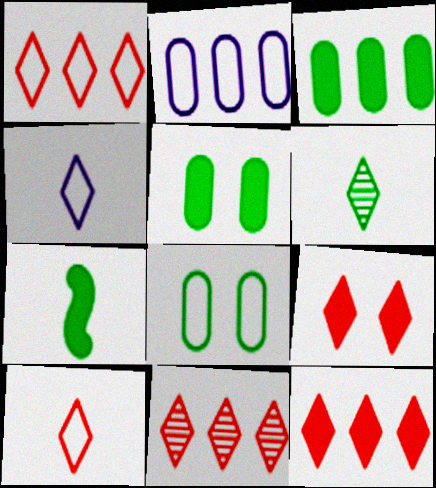[[1, 11, 12], 
[9, 10, 11]]